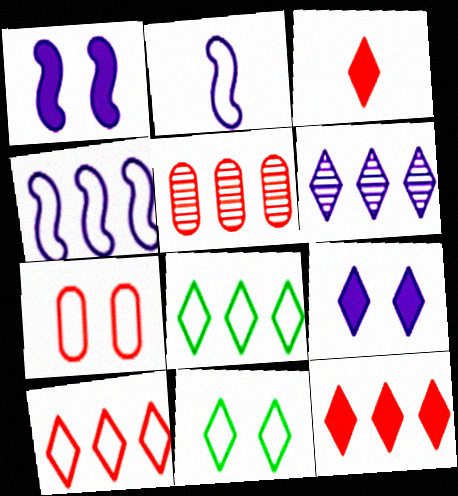[[2, 7, 8], 
[3, 6, 11], 
[6, 8, 12]]